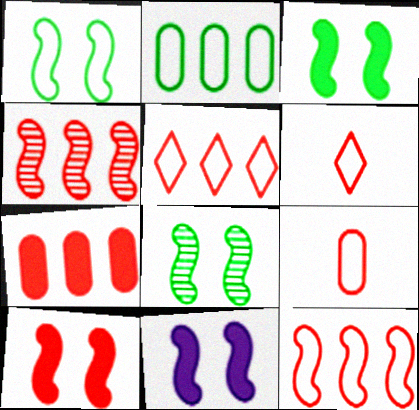[[1, 3, 8], 
[3, 10, 11], 
[4, 5, 7]]